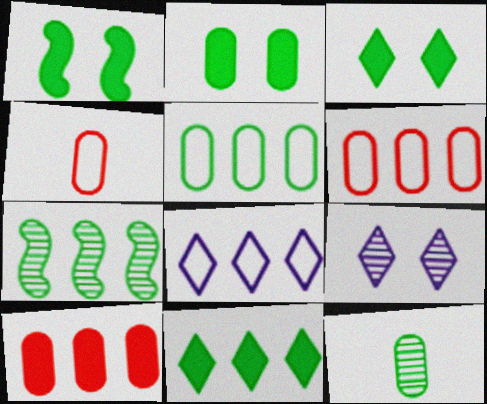[[1, 2, 3], 
[2, 5, 12], 
[5, 7, 11], 
[7, 8, 10]]